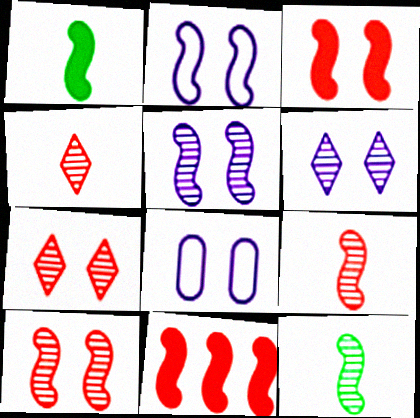[[2, 11, 12]]